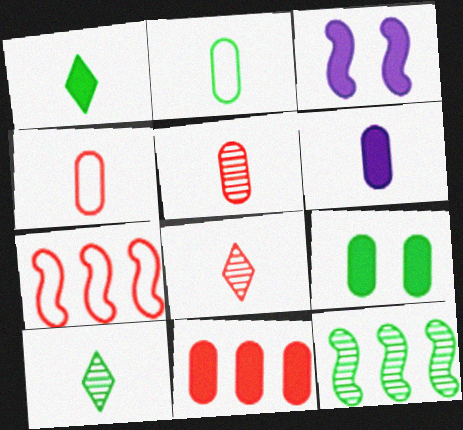[[1, 3, 11], 
[2, 5, 6], 
[6, 9, 11]]